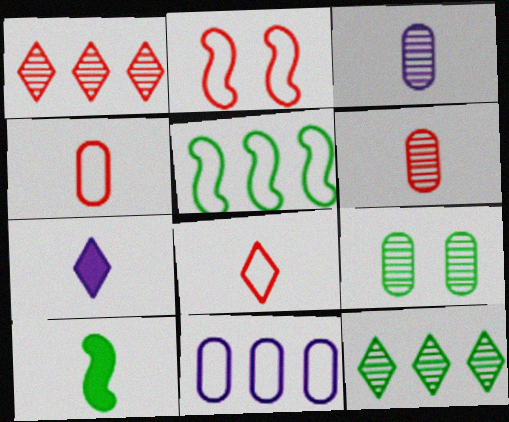[[3, 8, 10]]